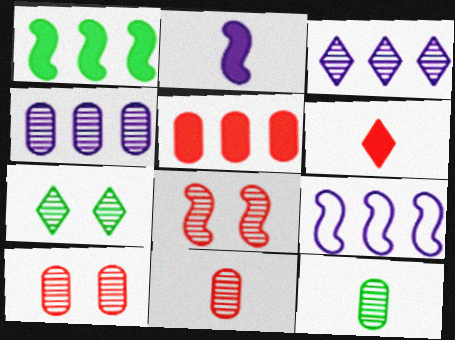[[3, 8, 12], 
[4, 10, 12]]